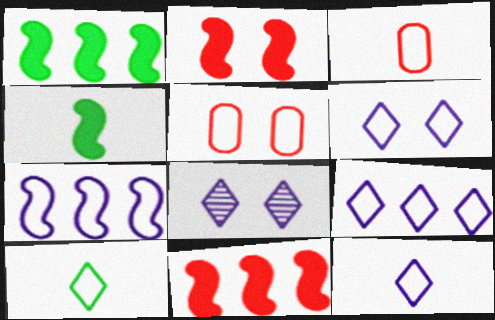[[1, 3, 8], 
[5, 7, 10], 
[6, 9, 12]]